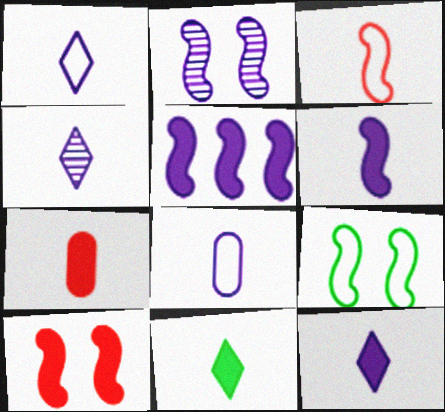[[1, 4, 12], 
[2, 9, 10], 
[4, 6, 8], 
[6, 7, 11]]